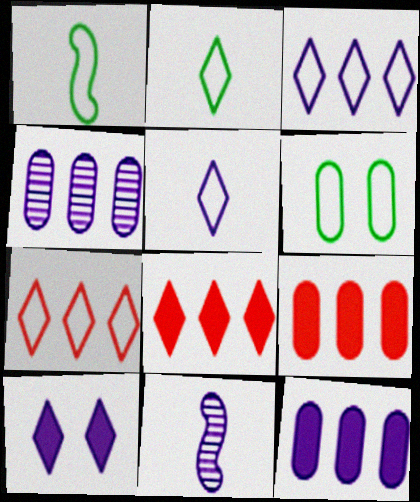[[6, 8, 11]]